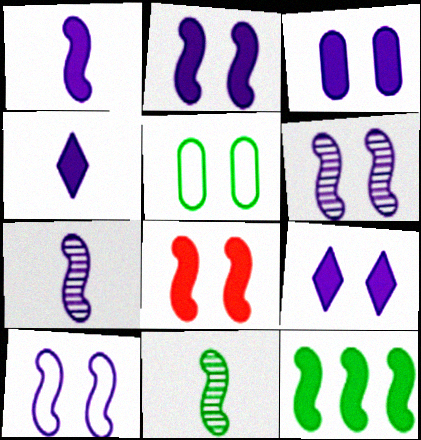[[1, 8, 12], 
[2, 3, 9], 
[2, 6, 10]]